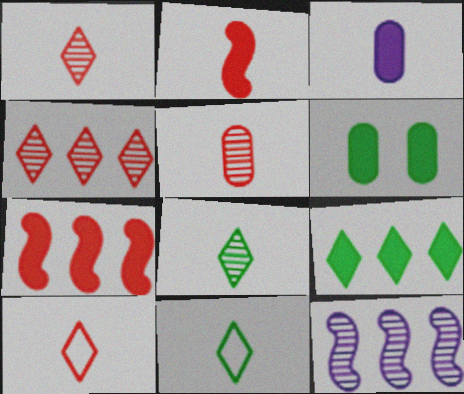[[2, 5, 10], 
[6, 10, 12]]